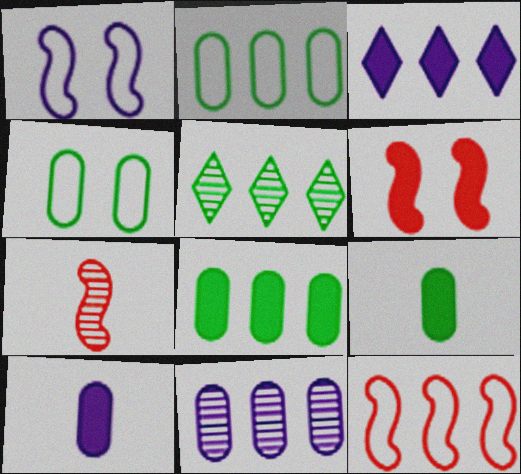[[3, 4, 7], 
[3, 6, 9], 
[6, 7, 12]]